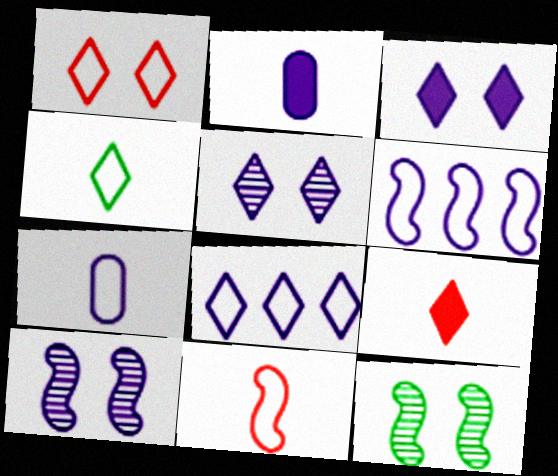[[1, 4, 8], 
[2, 5, 6], 
[2, 8, 10], 
[4, 7, 11]]